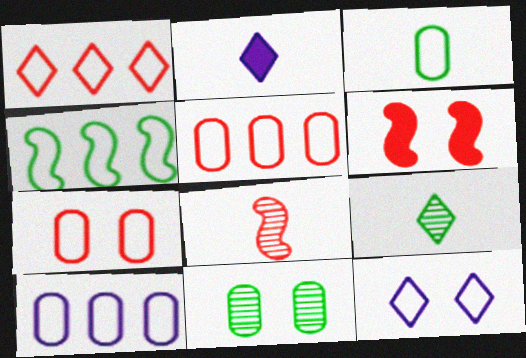[[1, 4, 10], 
[2, 3, 8], 
[3, 7, 10], 
[6, 9, 10], 
[6, 11, 12]]